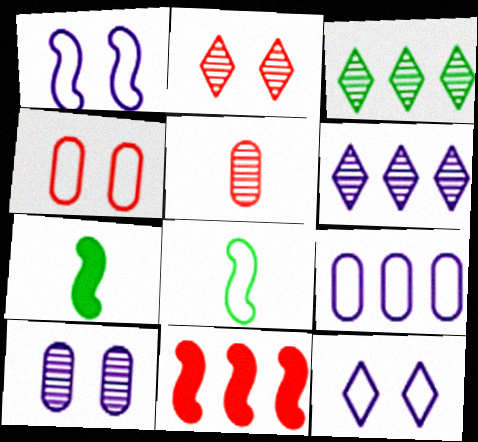[[2, 7, 9], 
[3, 9, 11], 
[4, 6, 7]]